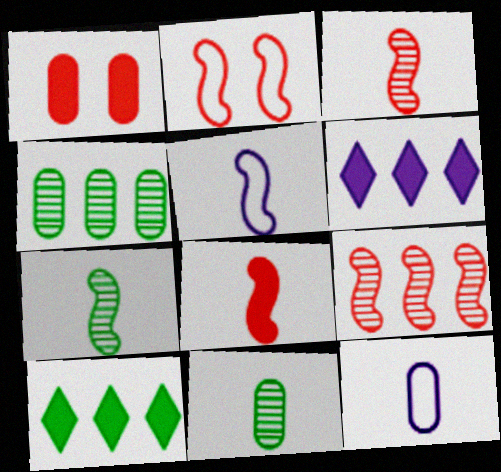[[1, 4, 12], 
[2, 6, 11], 
[2, 8, 9], 
[5, 7, 8]]